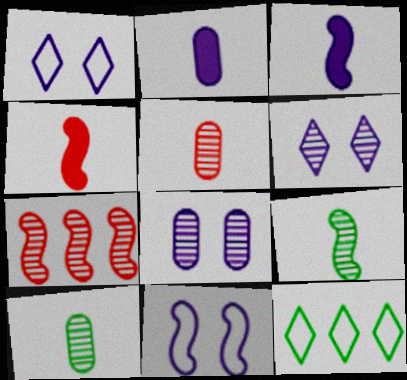[[4, 8, 12], 
[6, 7, 10]]